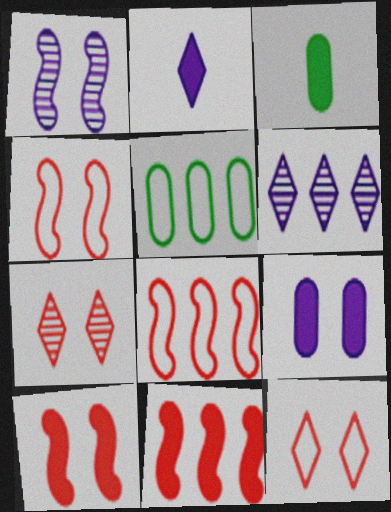[[3, 4, 6], 
[5, 6, 11]]